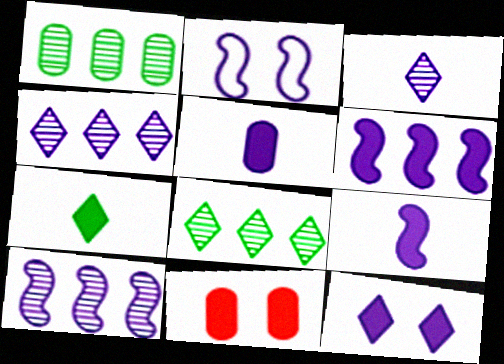[[2, 4, 5], 
[2, 9, 10], 
[5, 6, 12], 
[6, 7, 11]]